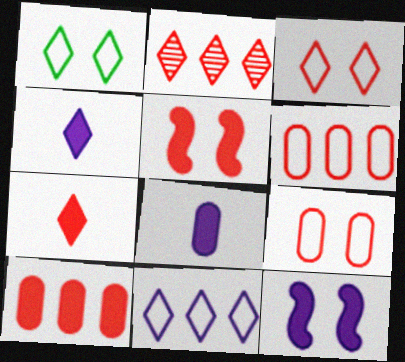[[1, 2, 4], 
[2, 3, 7], 
[5, 7, 10]]